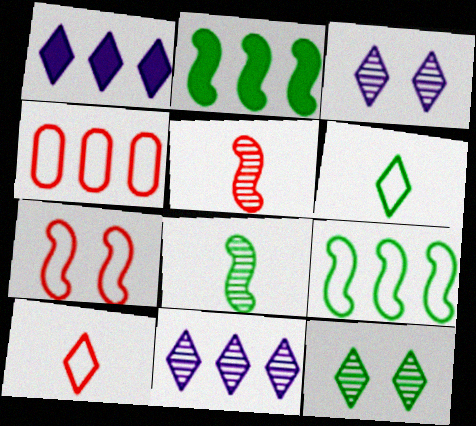[[1, 10, 12], 
[2, 4, 11], 
[4, 7, 10]]